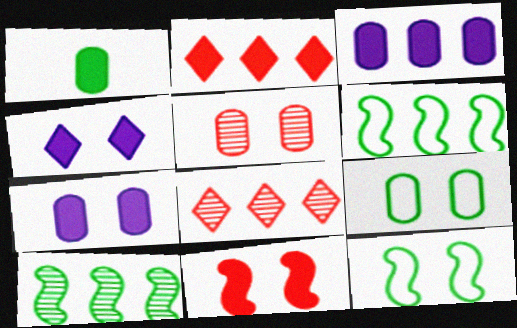[[3, 6, 8], 
[4, 5, 12], 
[5, 7, 9]]